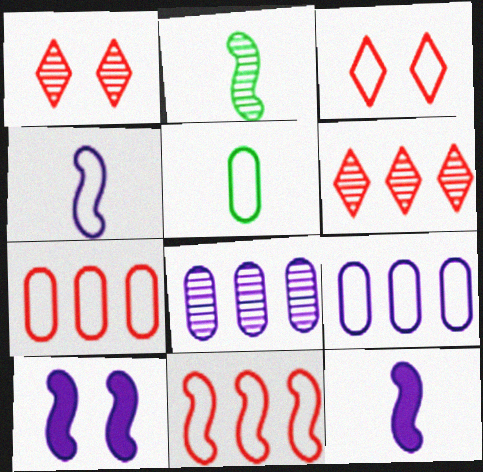[[1, 2, 8], 
[2, 10, 11], 
[5, 6, 10]]